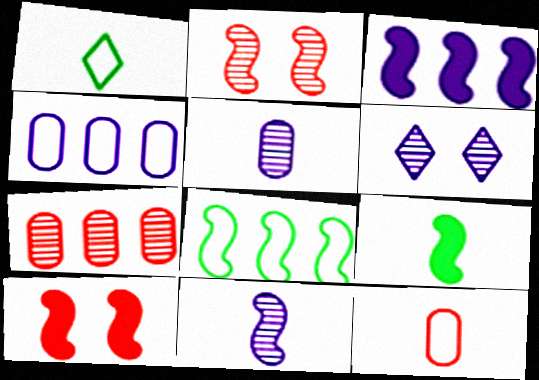[[3, 9, 10], 
[8, 10, 11]]